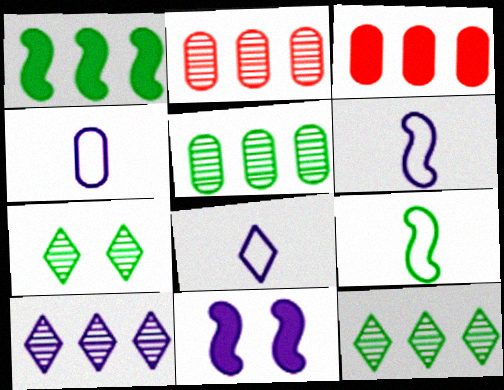[[3, 6, 7], 
[4, 6, 8], 
[4, 10, 11]]